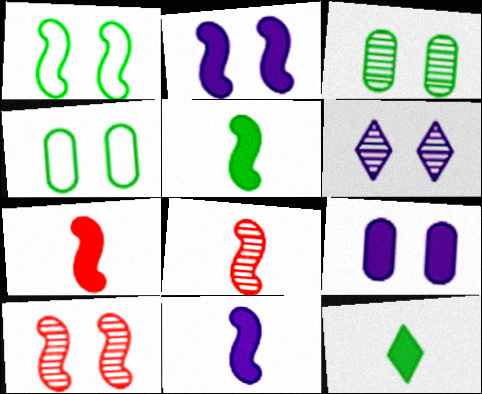[[1, 2, 10], 
[3, 6, 10], 
[5, 7, 11]]